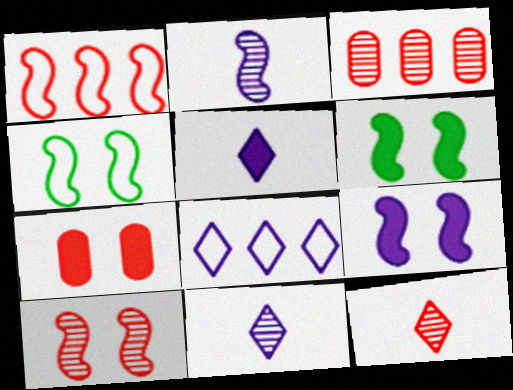[[1, 2, 6], 
[1, 7, 12], 
[3, 4, 5], 
[3, 10, 12], 
[4, 9, 10]]